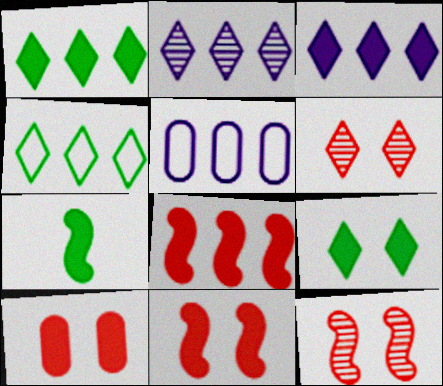[[3, 7, 10], 
[5, 6, 7]]